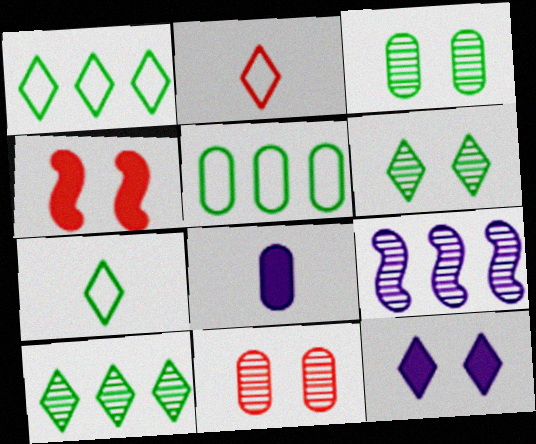[[2, 10, 12], 
[5, 8, 11]]